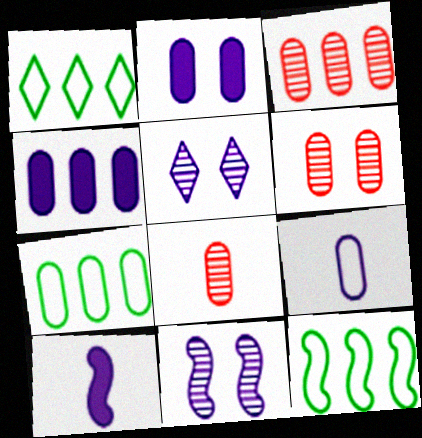[[1, 6, 10], 
[1, 7, 12], 
[2, 7, 8], 
[3, 4, 7], 
[3, 6, 8]]